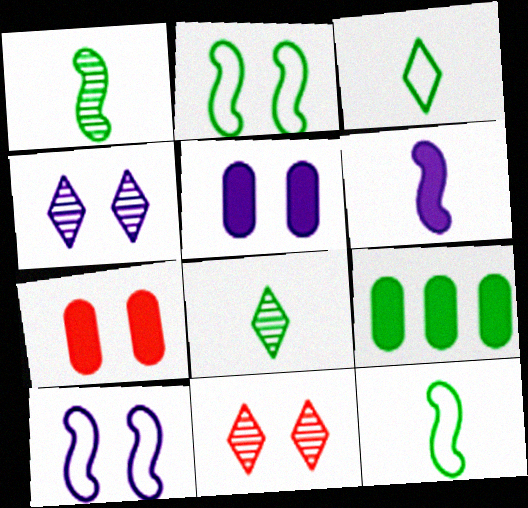[[2, 4, 7], 
[2, 5, 11], 
[2, 8, 9], 
[4, 5, 10]]